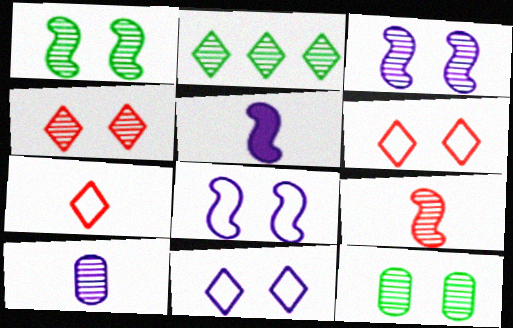[[3, 4, 12]]